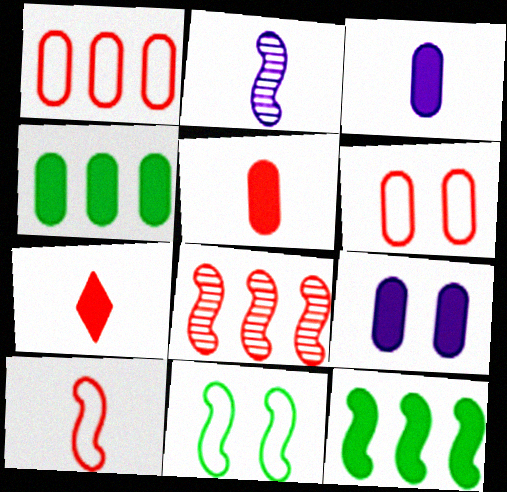[[4, 5, 9], 
[6, 7, 8], 
[7, 9, 12]]